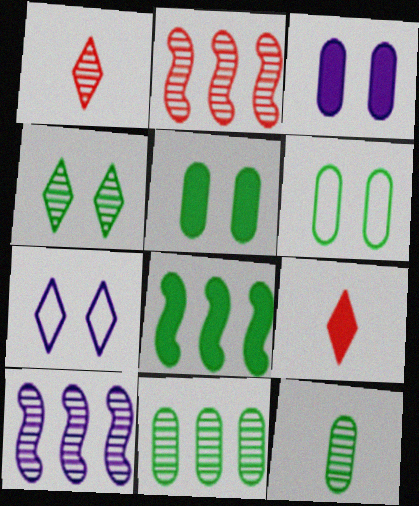[[3, 8, 9], 
[6, 9, 10]]